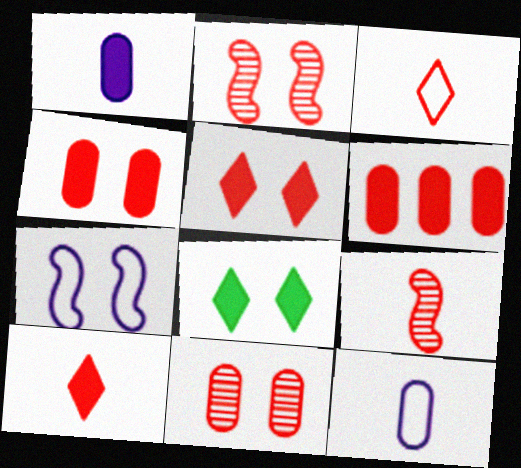[[2, 3, 6], 
[7, 8, 11]]